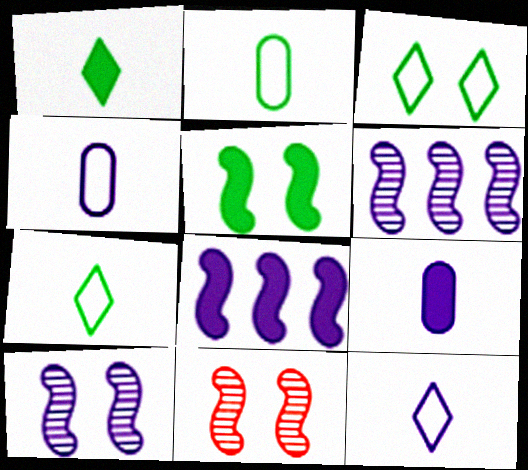[]